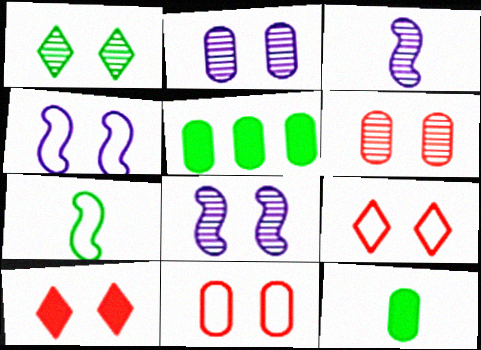[[1, 5, 7], 
[1, 6, 8], 
[3, 5, 9]]